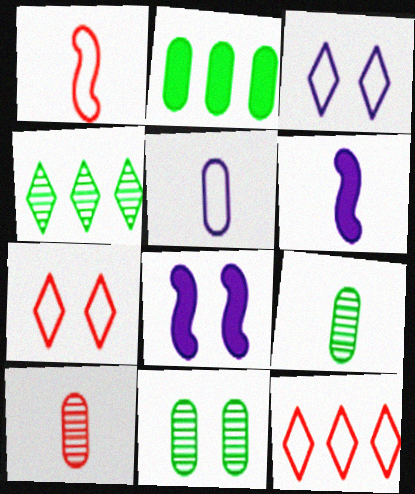[[6, 11, 12], 
[7, 8, 11], 
[8, 9, 12]]